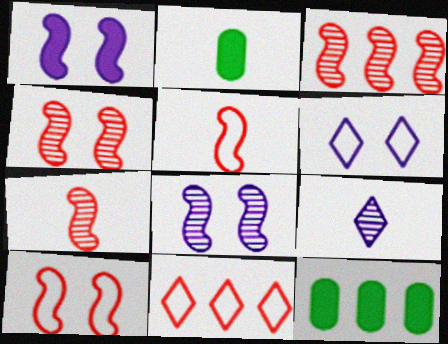[[2, 3, 6], 
[2, 5, 9], 
[2, 8, 11], 
[3, 4, 7], 
[6, 7, 12], 
[9, 10, 12]]